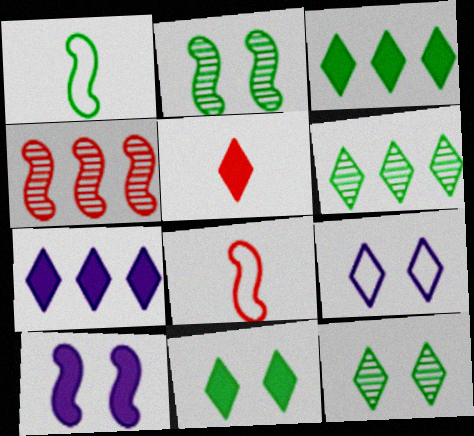[[1, 4, 10], 
[5, 6, 9], 
[5, 7, 11]]